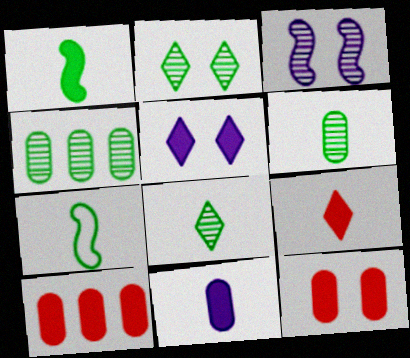[[1, 5, 10], 
[1, 9, 11]]